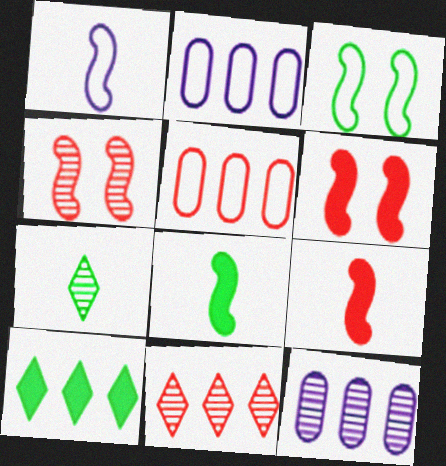[[2, 6, 7], 
[4, 7, 12]]